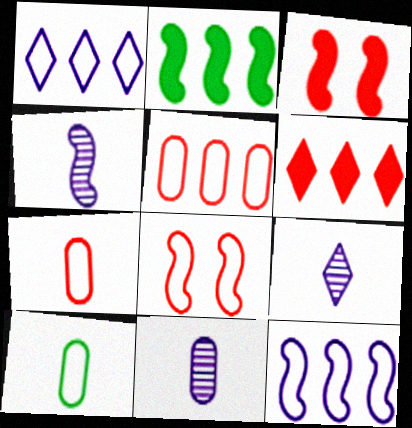[[1, 8, 10], 
[2, 4, 8], 
[4, 9, 11]]